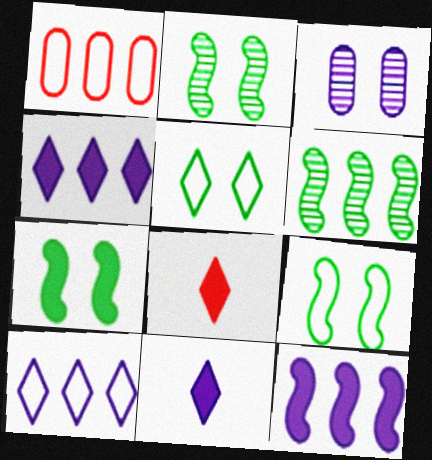[[1, 2, 11], 
[1, 4, 6], 
[2, 7, 9]]